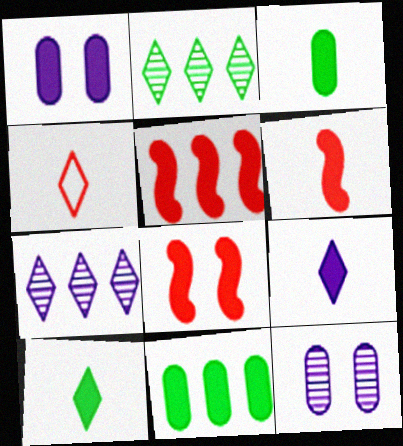[[1, 5, 10], 
[3, 6, 9], 
[5, 6, 8], 
[8, 9, 11]]